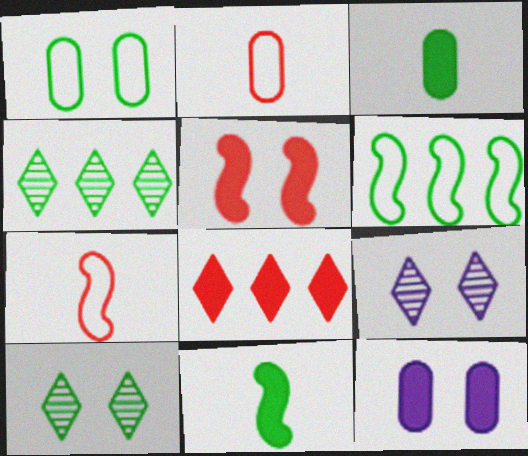[[1, 4, 11], 
[1, 5, 9], 
[3, 6, 10], 
[4, 7, 12], 
[8, 11, 12]]